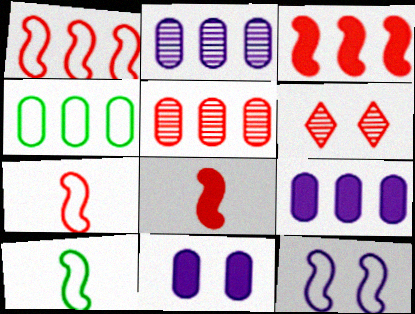[[1, 10, 12], 
[4, 5, 9], 
[6, 9, 10]]